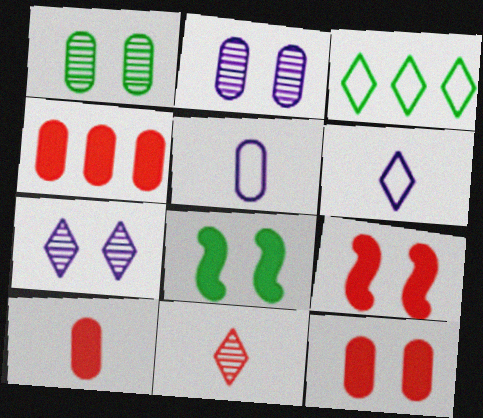[[1, 4, 5], 
[4, 10, 12]]